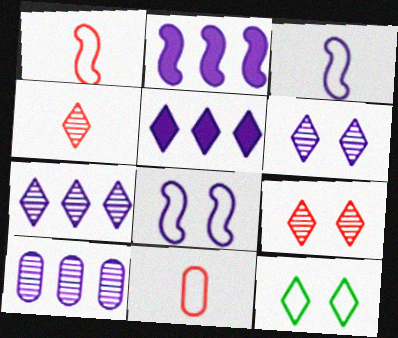[[4, 5, 12]]